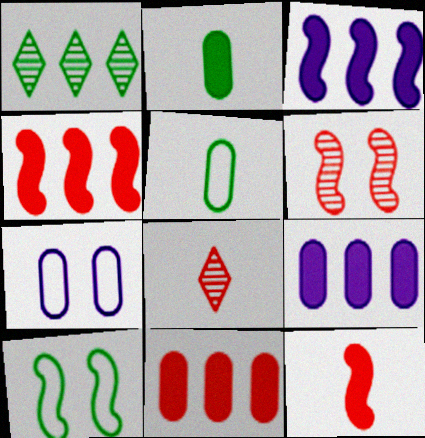[[1, 2, 10], 
[1, 7, 12], 
[8, 9, 10]]